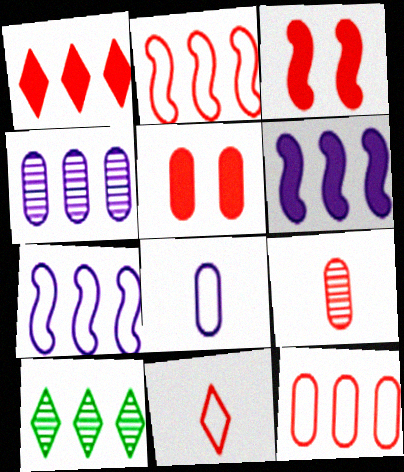[[3, 8, 10], 
[5, 9, 12], 
[6, 10, 12]]